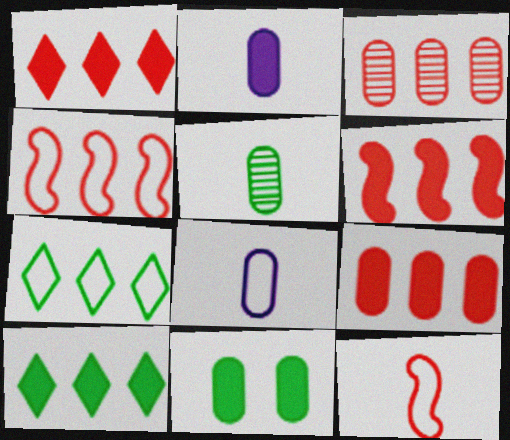[[1, 3, 4], 
[1, 6, 9], 
[2, 9, 11], 
[3, 8, 11]]